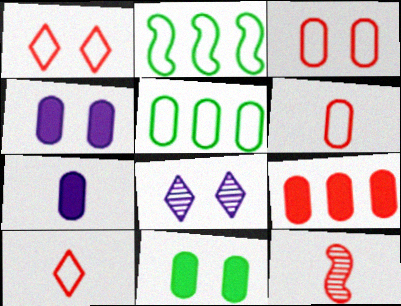[[1, 9, 12], 
[7, 9, 11]]